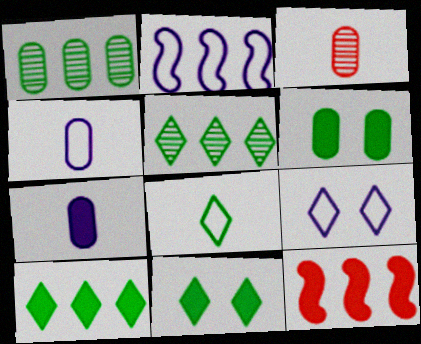[[2, 3, 11], 
[2, 4, 9], 
[5, 8, 11], 
[7, 11, 12]]